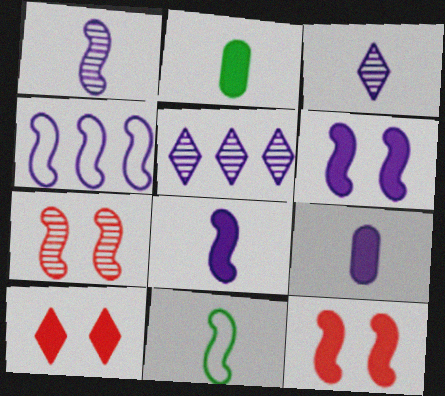[[1, 4, 6]]